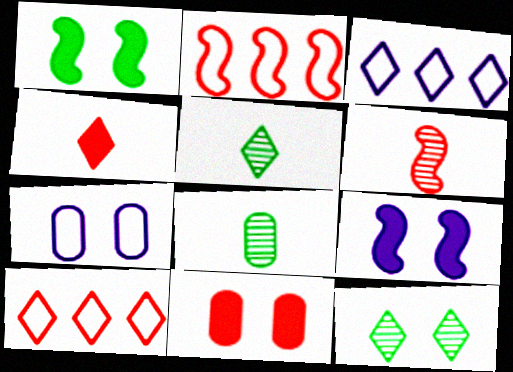[[3, 4, 12], 
[6, 10, 11], 
[8, 9, 10]]